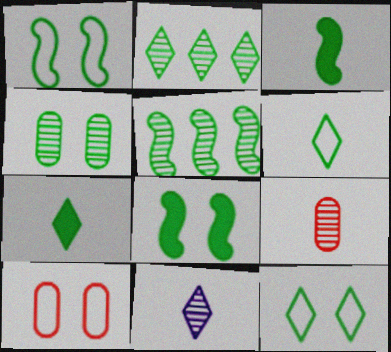[[1, 3, 5], 
[2, 7, 12], 
[4, 8, 12]]